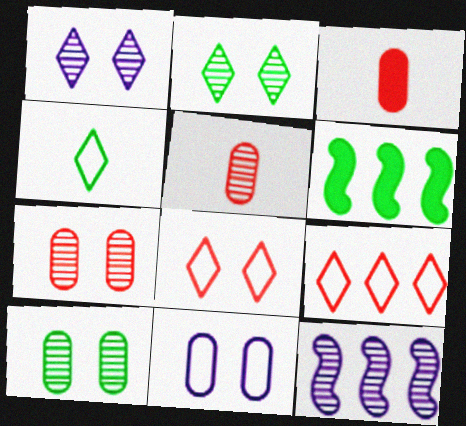[[2, 5, 12], 
[4, 6, 10]]